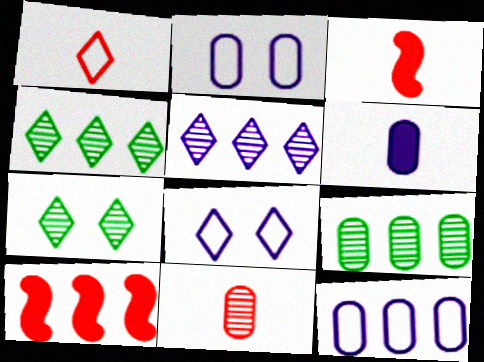[[1, 3, 11], 
[2, 3, 4], 
[3, 7, 12], 
[3, 8, 9], 
[4, 10, 12]]